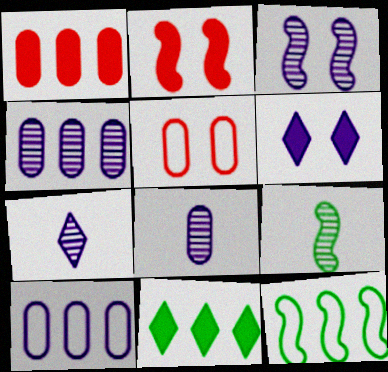[[3, 4, 7]]